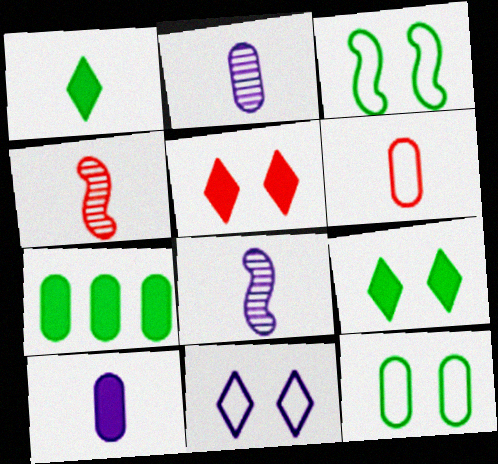[[1, 6, 8], 
[4, 7, 11]]